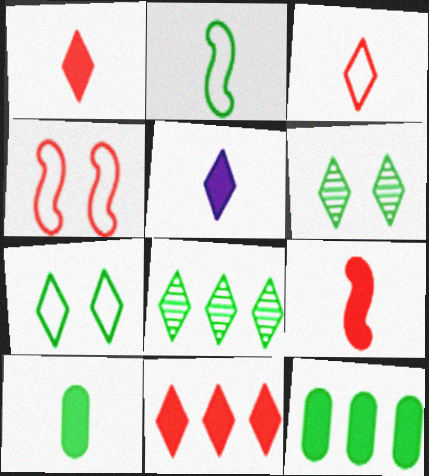[[2, 6, 12], 
[5, 9, 10]]